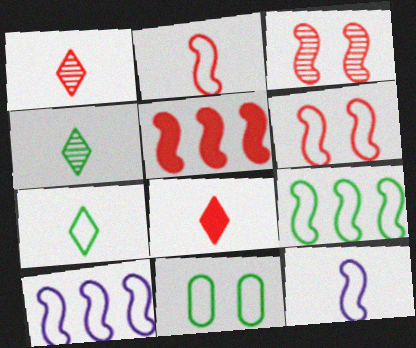[[2, 3, 5], 
[6, 9, 12], 
[7, 9, 11]]